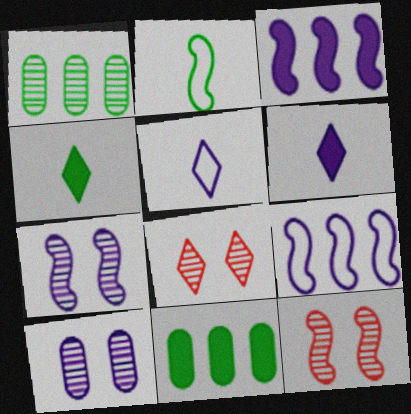[[2, 3, 12], 
[3, 5, 10], 
[5, 11, 12], 
[6, 9, 10]]